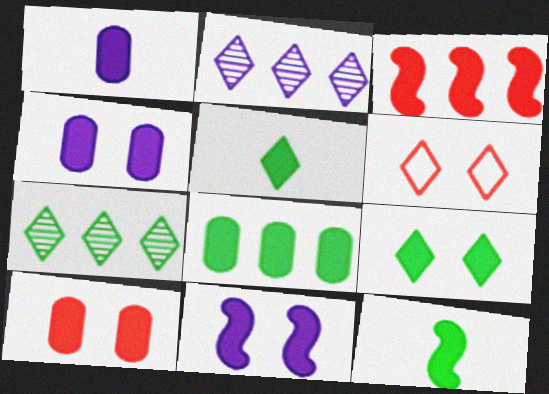[[1, 3, 9], 
[1, 8, 10], 
[2, 5, 6], 
[3, 4, 5], 
[3, 11, 12], 
[8, 9, 12], 
[9, 10, 11]]